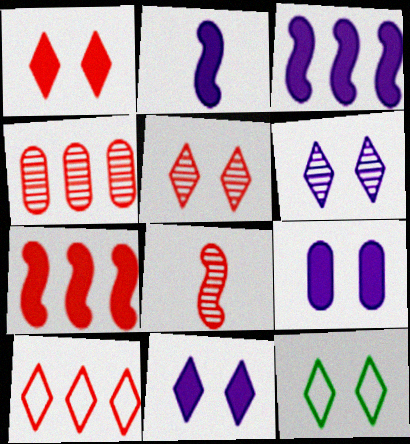[[1, 6, 12], 
[2, 4, 12], 
[4, 5, 8], 
[4, 7, 10], 
[5, 11, 12]]